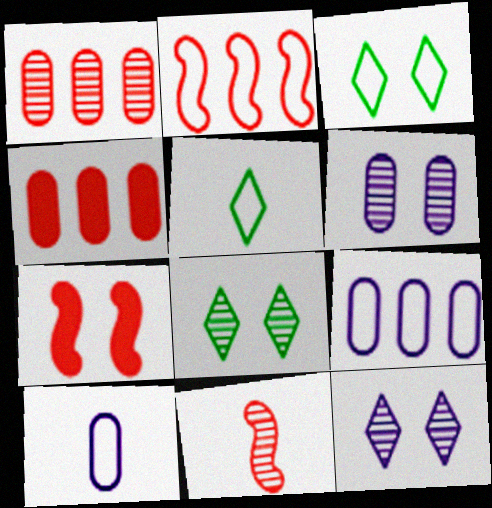[[2, 3, 10], 
[2, 7, 11], 
[3, 6, 7]]